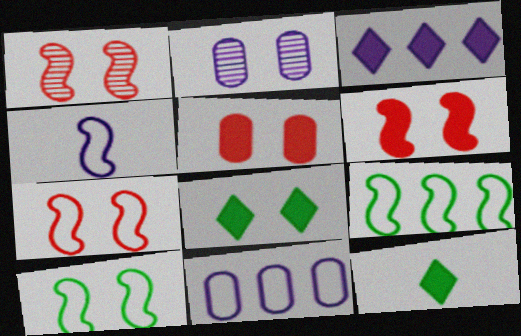[[1, 6, 7], 
[1, 11, 12], 
[2, 3, 4], 
[2, 7, 8], 
[4, 7, 9]]